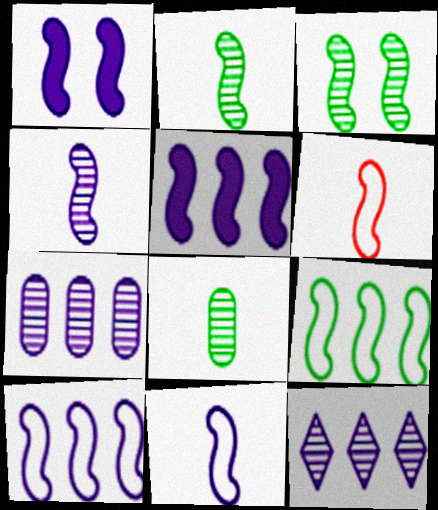[[1, 4, 10], 
[3, 5, 6]]